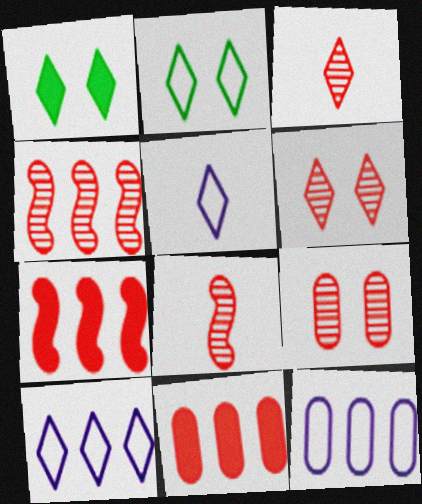[[1, 3, 10], 
[1, 8, 12], 
[3, 4, 9]]